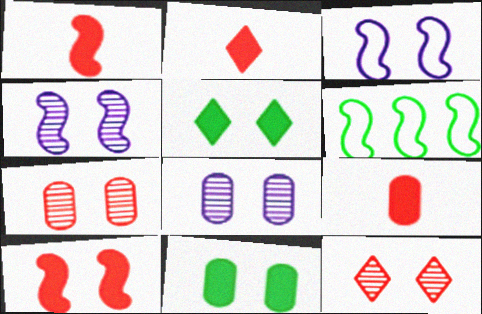[[1, 2, 9], 
[1, 4, 6], 
[2, 6, 8], 
[3, 5, 7], 
[3, 11, 12]]